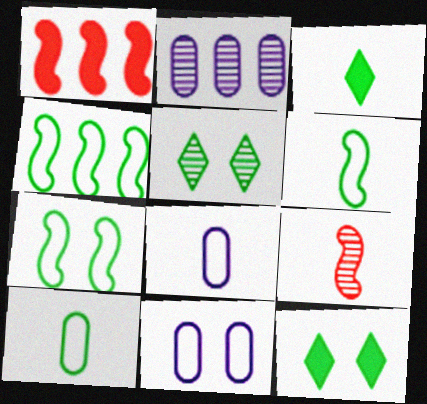[[1, 5, 8], 
[2, 5, 9], 
[3, 8, 9], 
[4, 6, 7]]